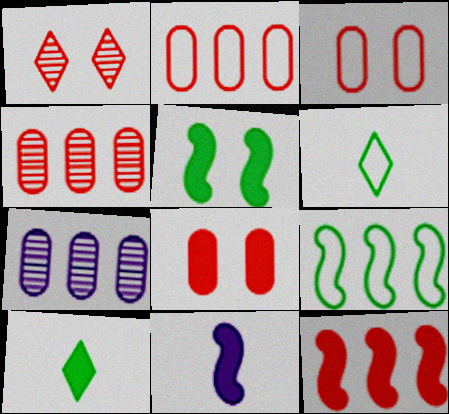[[5, 11, 12]]